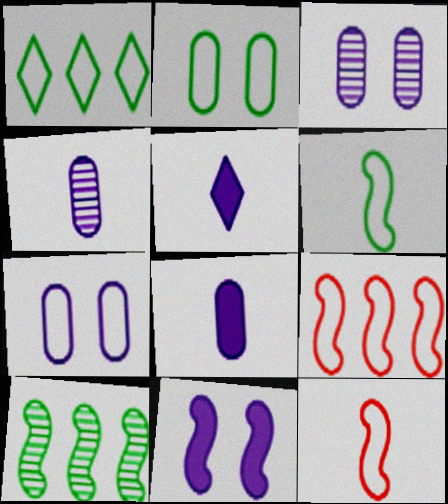[[1, 2, 6], 
[1, 7, 12], 
[10, 11, 12]]